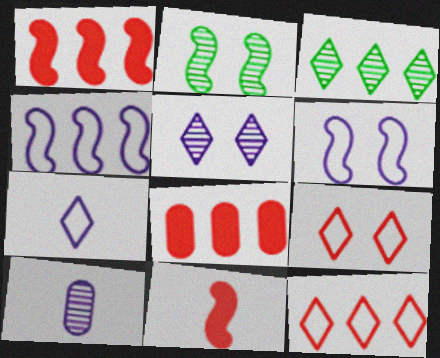[[2, 4, 11], 
[2, 7, 8], 
[3, 4, 8]]